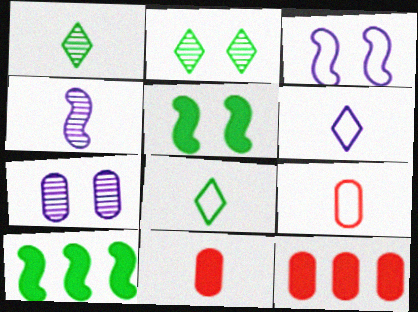[[1, 3, 12], 
[4, 8, 11]]